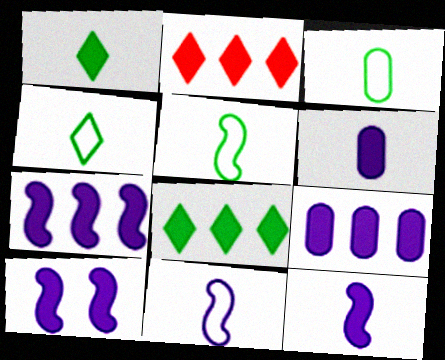[[3, 4, 5], 
[7, 10, 12]]